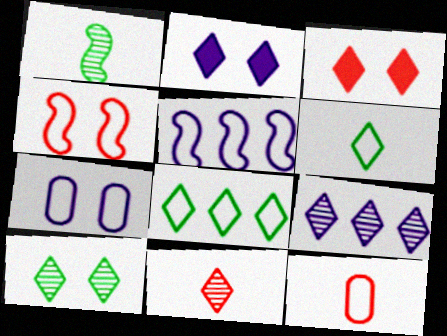[[2, 8, 11], 
[3, 6, 9], 
[9, 10, 11]]